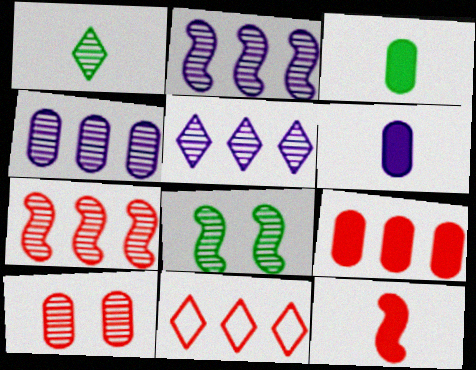[[1, 2, 10], 
[2, 4, 5], 
[6, 8, 11], 
[7, 9, 11], 
[10, 11, 12]]